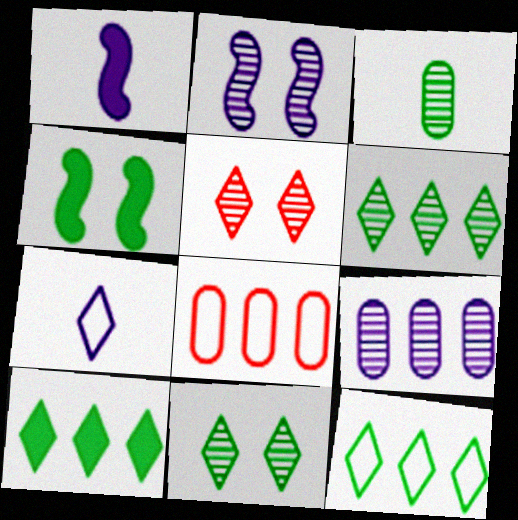[[1, 8, 11], 
[3, 4, 12], 
[5, 7, 10], 
[6, 10, 12]]